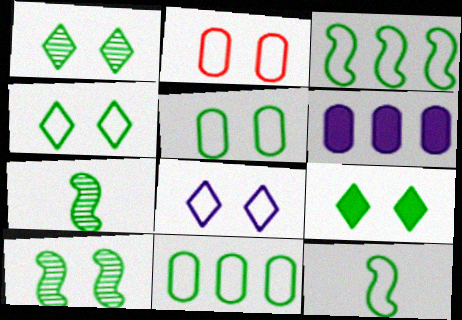[[1, 4, 9], 
[4, 11, 12], 
[5, 9, 10], 
[7, 9, 11]]